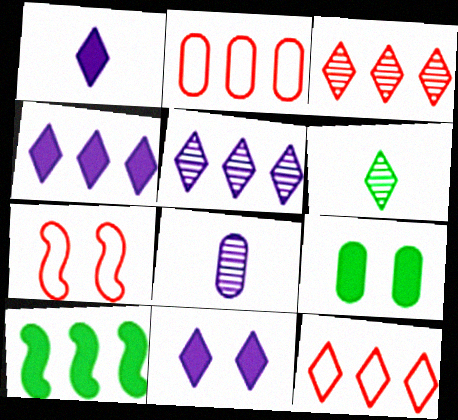[[1, 4, 11], 
[2, 5, 10], 
[2, 8, 9], 
[6, 11, 12]]